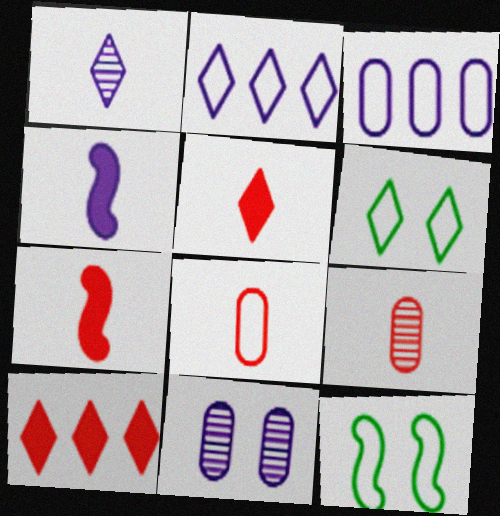[[1, 6, 10], 
[2, 4, 11], 
[2, 8, 12]]